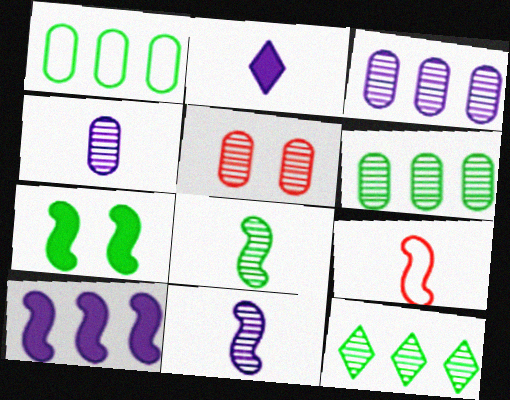[[4, 5, 6], 
[5, 11, 12]]